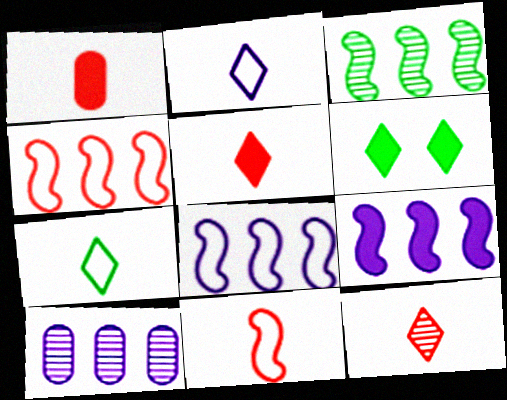[[1, 6, 9], 
[1, 11, 12], 
[3, 4, 9], 
[6, 10, 11]]